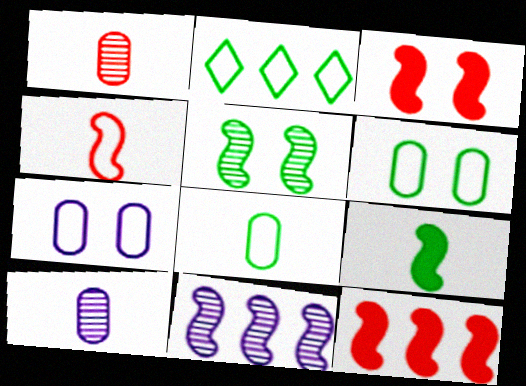[[2, 3, 10], 
[2, 4, 7]]